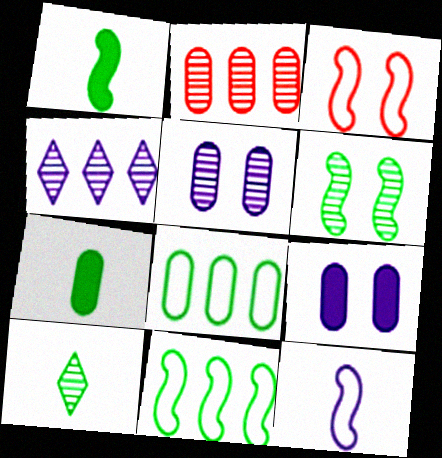[[1, 6, 11], 
[3, 4, 7], 
[3, 11, 12], 
[4, 9, 12]]